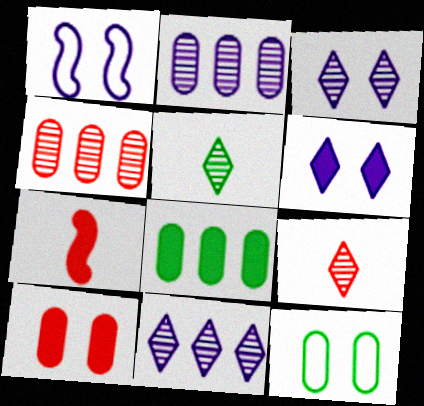[[1, 8, 9], 
[6, 7, 8], 
[7, 11, 12]]